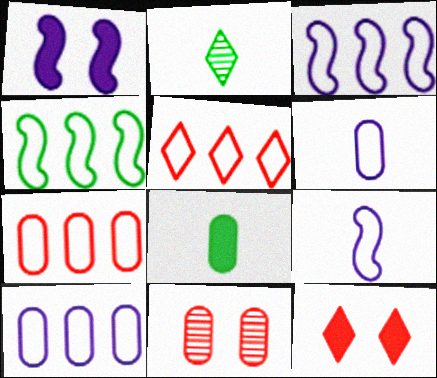[[1, 2, 7], 
[4, 5, 10], 
[8, 10, 11]]